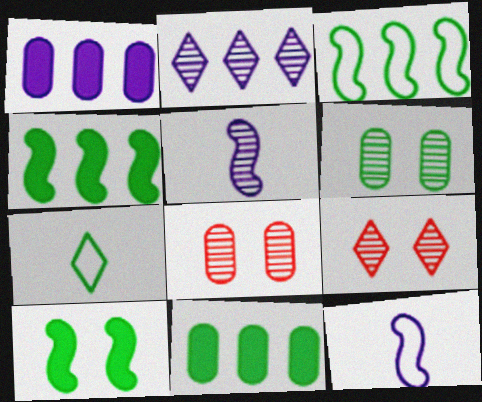[[4, 6, 7], 
[9, 11, 12]]